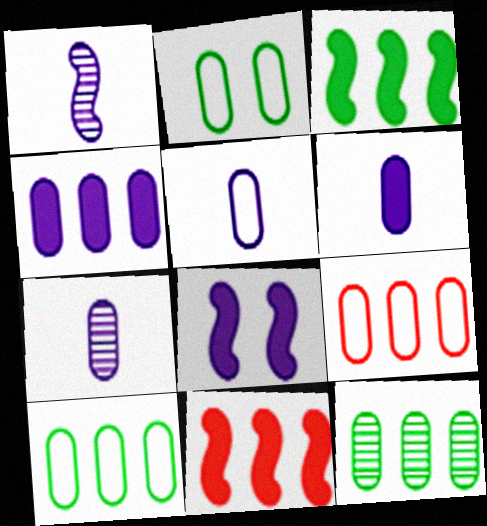[[2, 5, 9], 
[4, 9, 12], 
[5, 6, 7]]